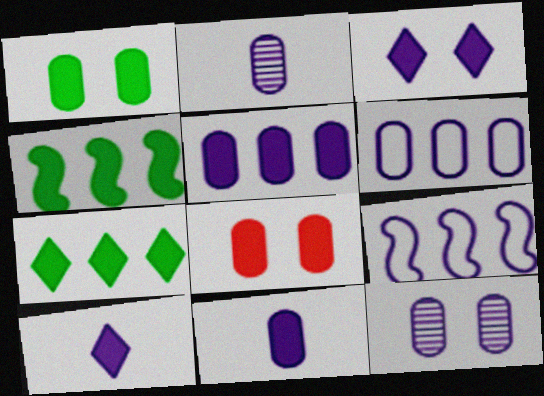[[2, 3, 9], 
[4, 8, 10], 
[6, 11, 12], 
[9, 10, 12]]